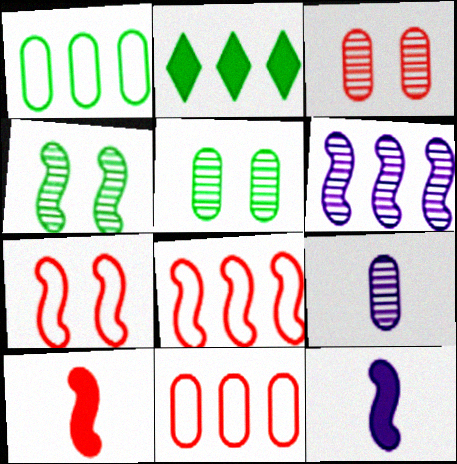[[2, 6, 11], 
[2, 7, 9], 
[4, 8, 12]]